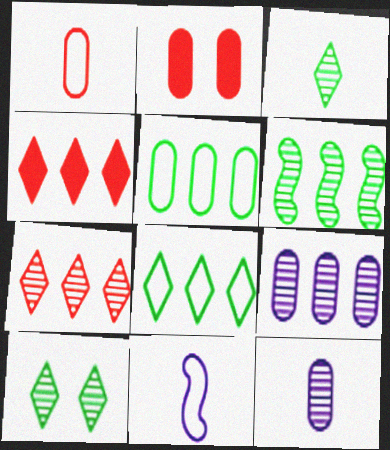[[2, 5, 12], 
[6, 7, 9]]